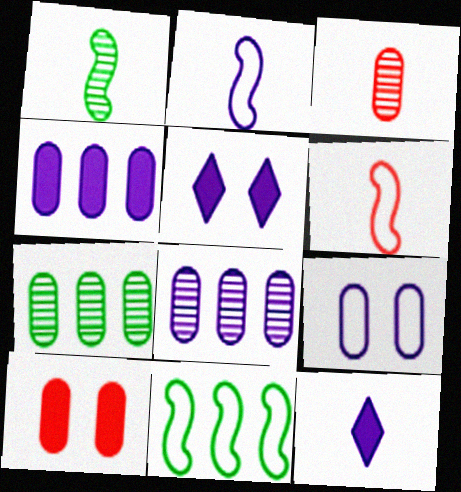[[2, 5, 8], 
[3, 5, 11], 
[5, 6, 7]]